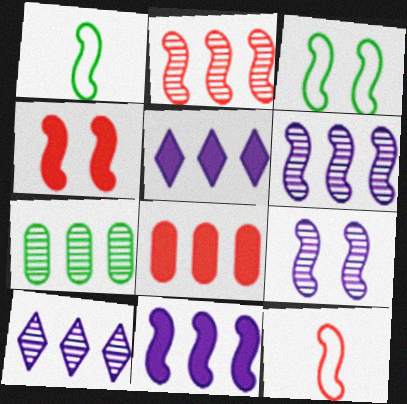[[1, 4, 6], 
[2, 4, 12], 
[2, 7, 10], 
[3, 4, 9]]